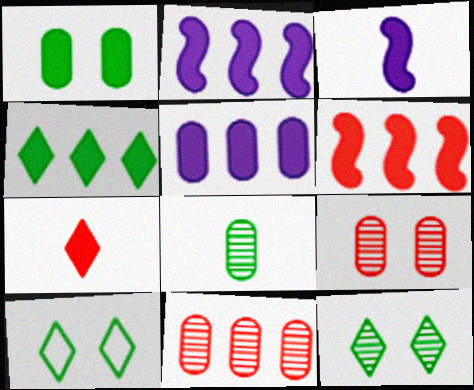[[1, 2, 7], 
[3, 10, 11], 
[4, 5, 6]]